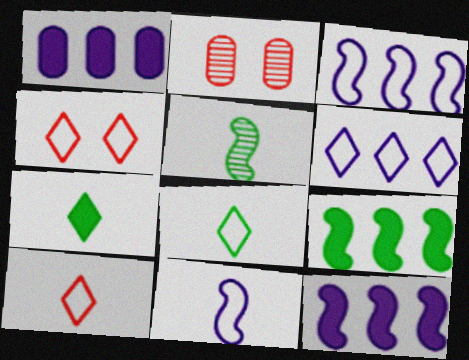[[1, 4, 5], 
[2, 3, 7], 
[2, 8, 12], 
[4, 6, 8]]